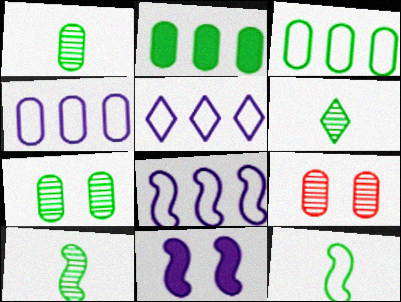[[1, 6, 10], 
[4, 5, 8]]